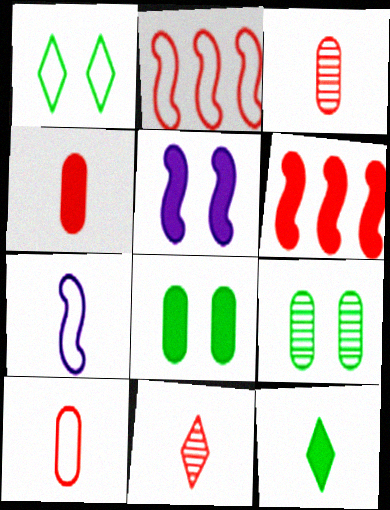[[3, 4, 10], 
[3, 7, 12]]